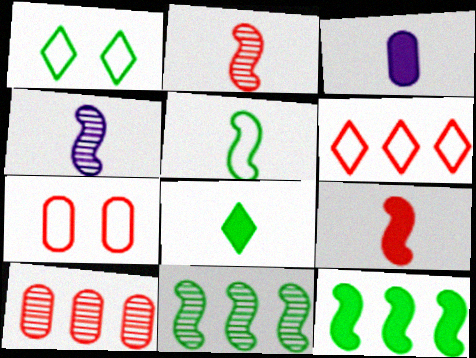[[3, 8, 9], 
[4, 5, 9]]